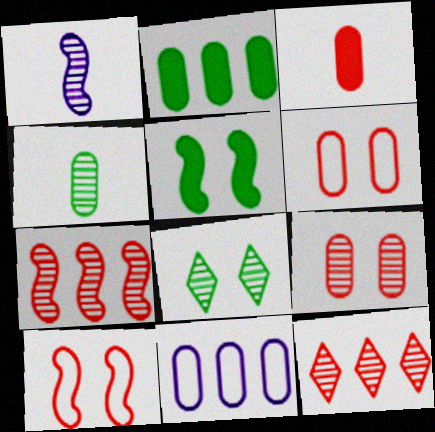[[3, 10, 12]]